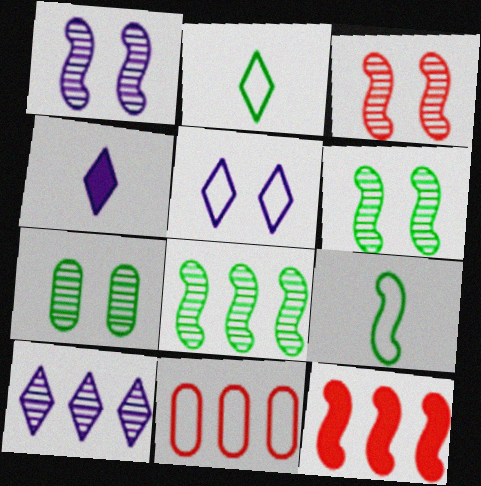[[1, 3, 6], 
[1, 9, 12], 
[4, 5, 10], 
[4, 6, 11], 
[5, 9, 11]]